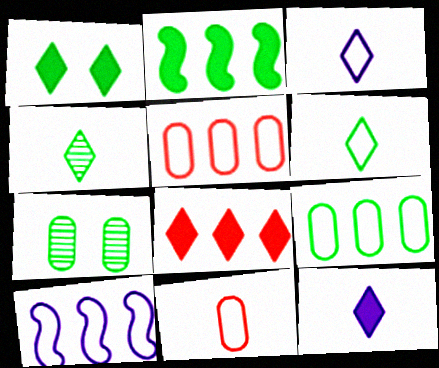[[1, 8, 12], 
[2, 6, 7]]